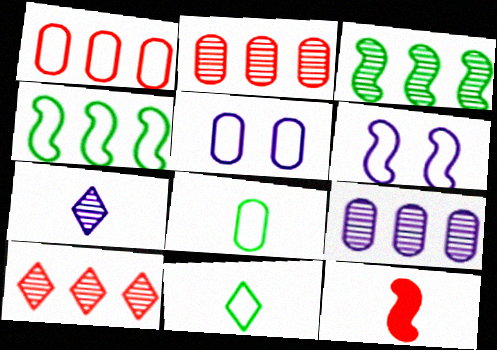[[1, 5, 8], 
[1, 6, 11], 
[3, 6, 12], 
[3, 9, 10], 
[7, 8, 12]]